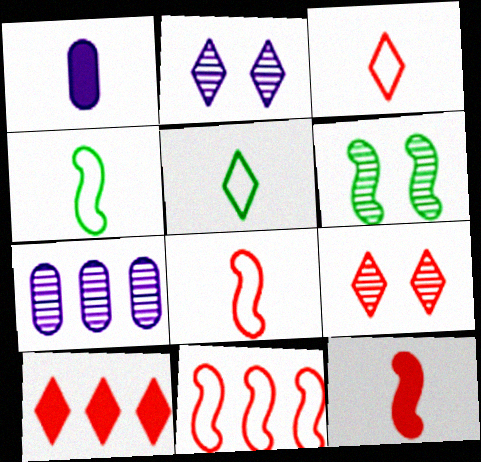[[2, 5, 10], 
[3, 9, 10]]